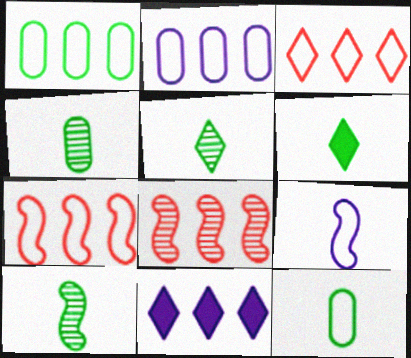[[1, 8, 11], 
[4, 5, 10], 
[6, 10, 12]]